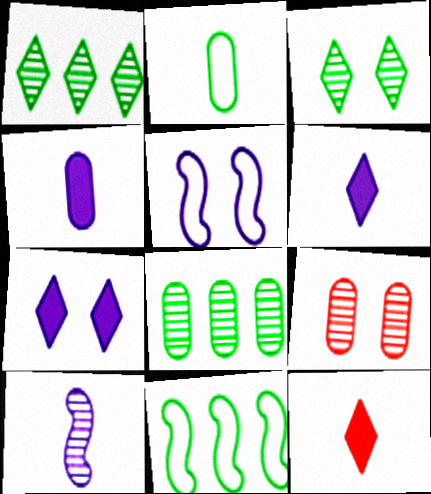[[1, 9, 10], 
[2, 10, 12], 
[5, 8, 12], 
[6, 9, 11]]